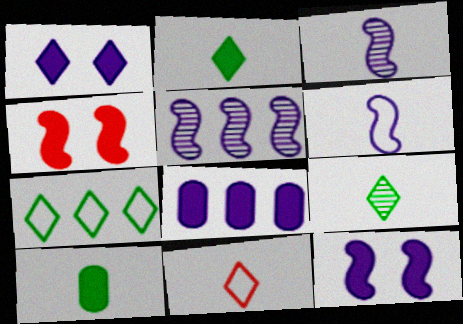[[2, 4, 8], 
[3, 10, 11], 
[5, 6, 12]]